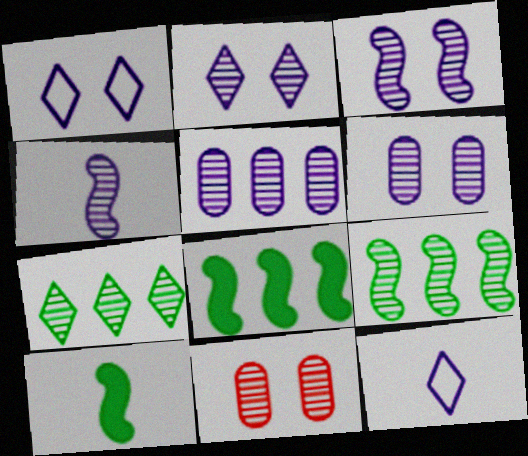[[2, 3, 6], 
[2, 4, 5], 
[4, 7, 11], 
[8, 11, 12]]